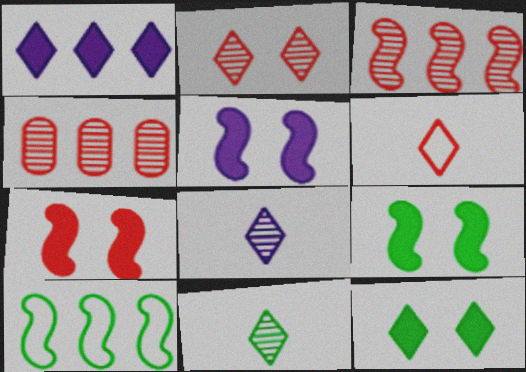[[1, 4, 10], 
[4, 6, 7], 
[5, 7, 9]]